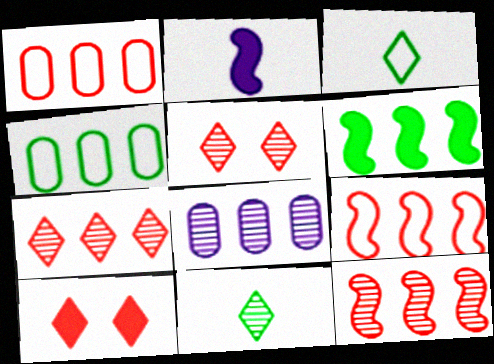[[2, 4, 5]]